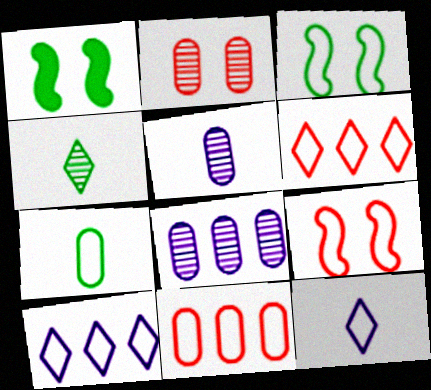[[1, 5, 6], 
[3, 11, 12], 
[7, 9, 10]]